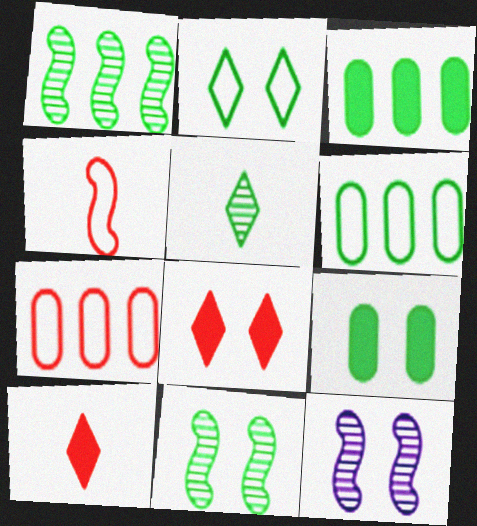[[2, 9, 11], 
[6, 10, 12]]